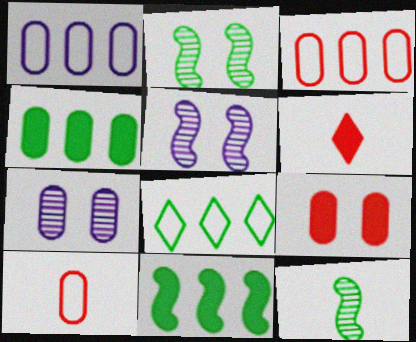[[1, 2, 6], 
[4, 7, 10]]